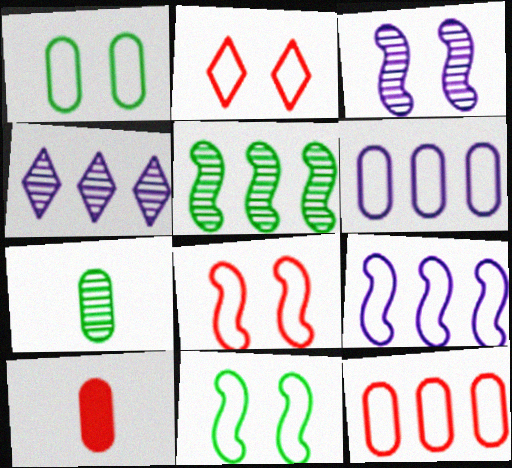[[4, 10, 11]]